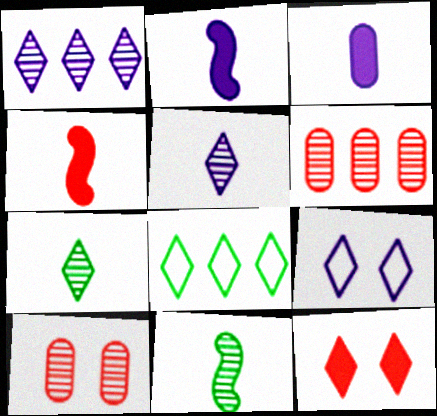[[1, 10, 11], 
[2, 8, 10], 
[5, 8, 12]]